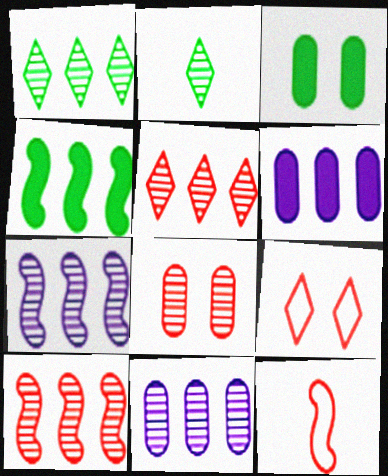[[1, 10, 11], 
[2, 7, 8]]